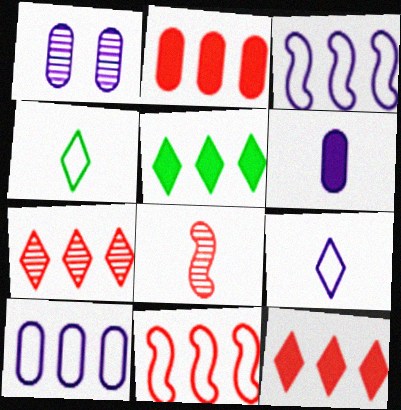[[1, 6, 10], 
[2, 7, 11], 
[4, 6, 8]]